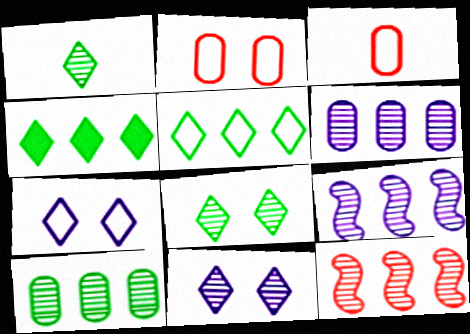[]